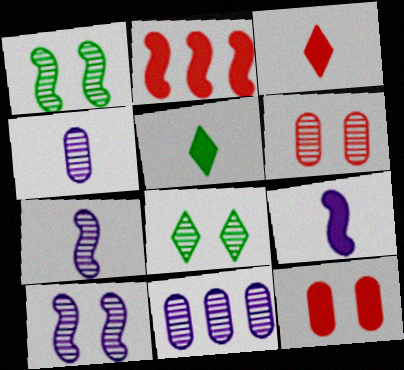[[2, 3, 12], 
[6, 8, 10]]